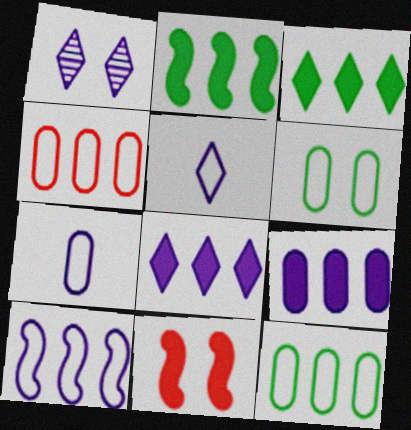[[1, 5, 8], 
[1, 6, 11], 
[4, 6, 7]]